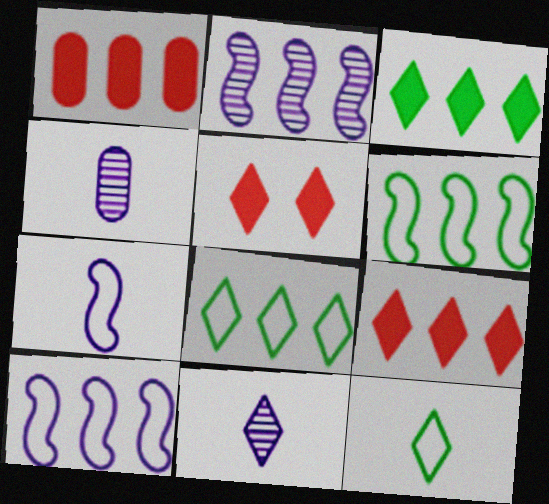[[1, 2, 8], 
[4, 5, 6], 
[5, 8, 11]]